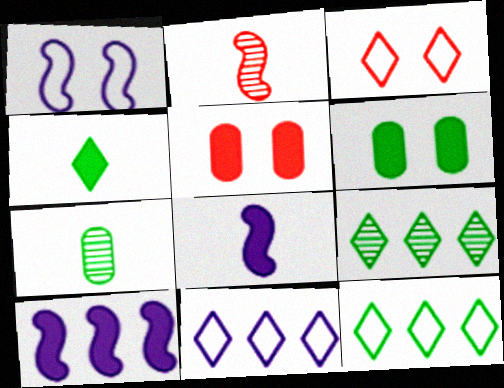[[2, 6, 11], 
[3, 7, 10], 
[4, 5, 10]]